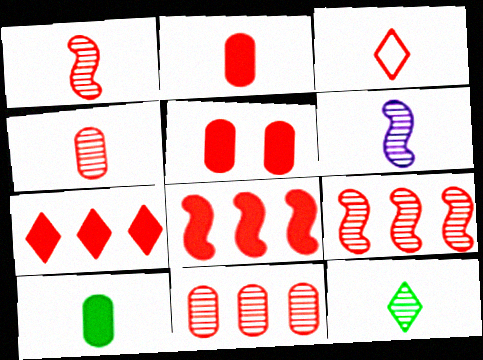[[1, 2, 3], 
[3, 5, 9], 
[3, 6, 10], 
[4, 6, 12]]